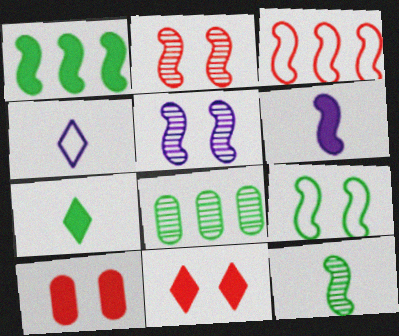[[1, 9, 12], 
[7, 8, 9]]